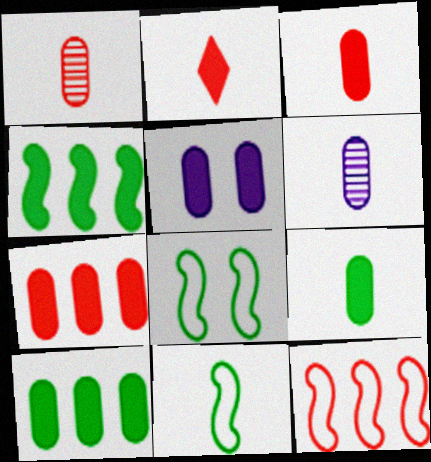[[2, 4, 5], 
[2, 6, 11], 
[3, 5, 10], 
[5, 7, 9]]